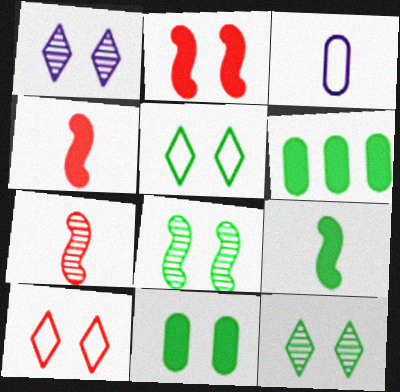[[5, 8, 11]]